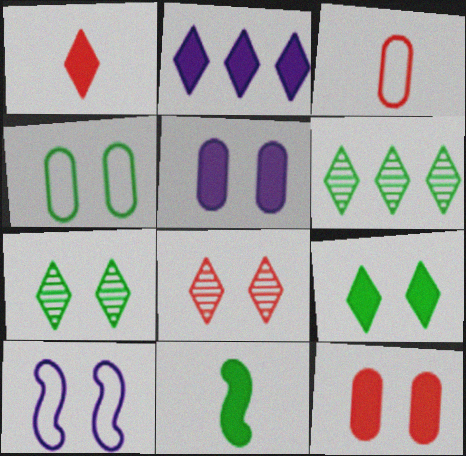[[1, 2, 9], 
[2, 11, 12], 
[4, 6, 11], 
[7, 10, 12]]